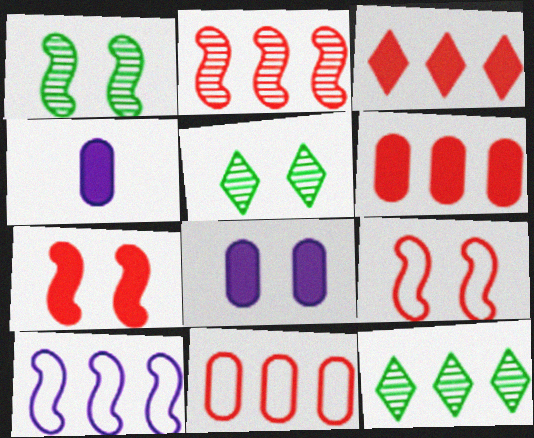[[2, 3, 11], 
[4, 9, 12], 
[5, 8, 9], 
[6, 10, 12]]